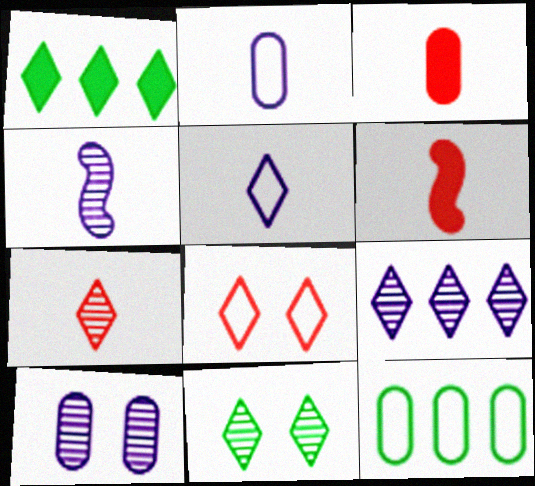[[3, 10, 12], 
[4, 9, 10], 
[7, 9, 11]]